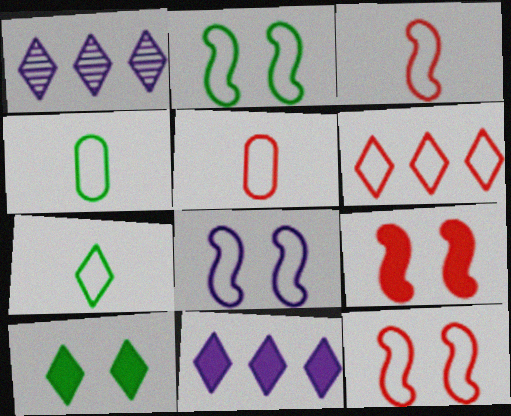[[1, 4, 9], 
[2, 8, 12], 
[4, 6, 8], 
[5, 6, 12]]